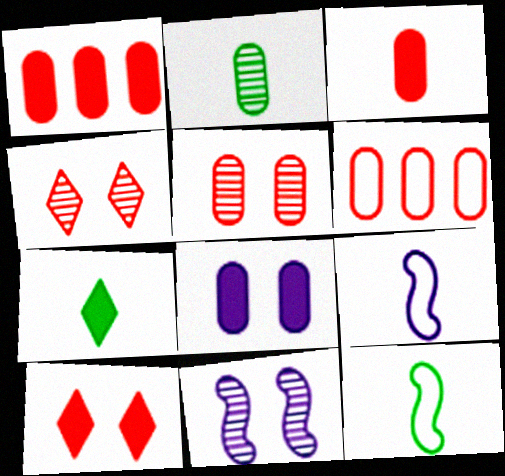[[2, 6, 8], 
[2, 7, 12], 
[3, 5, 6], 
[6, 7, 11]]